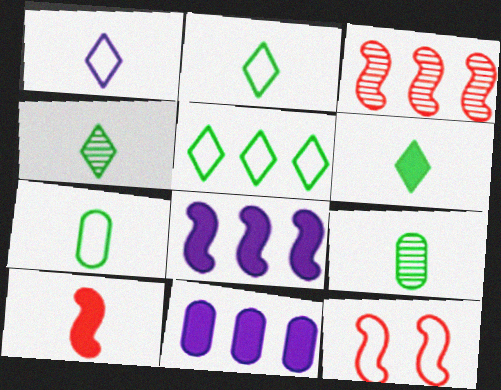[[1, 9, 10], 
[2, 4, 6], 
[3, 5, 11], 
[3, 10, 12], 
[4, 11, 12]]